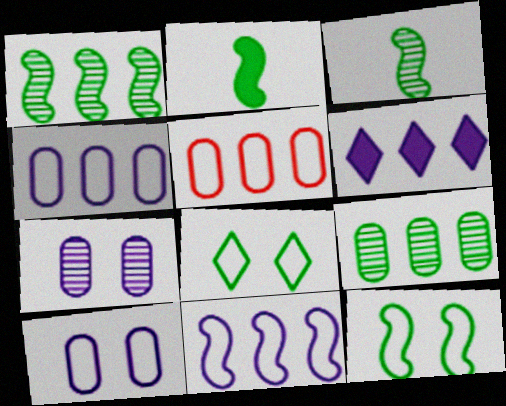[[1, 2, 12], 
[1, 5, 6], 
[2, 8, 9]]